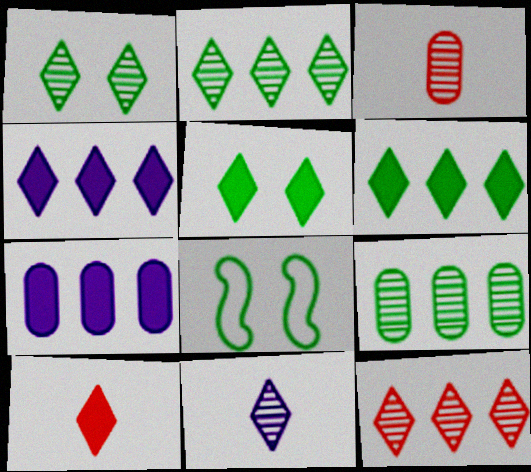[[1, 11, 12], 
[3, 4, 8], 
[4, 5, 10]]